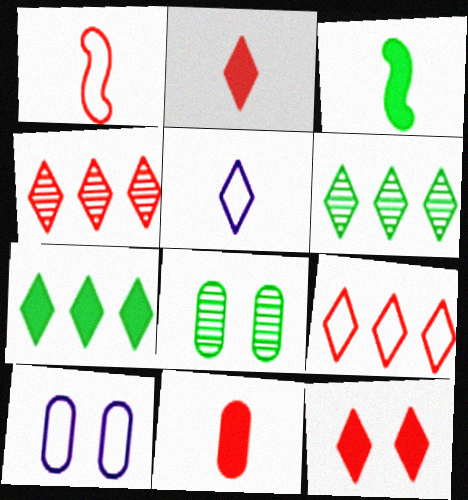[[3, 4, 10], 
[5, 6, 12]]